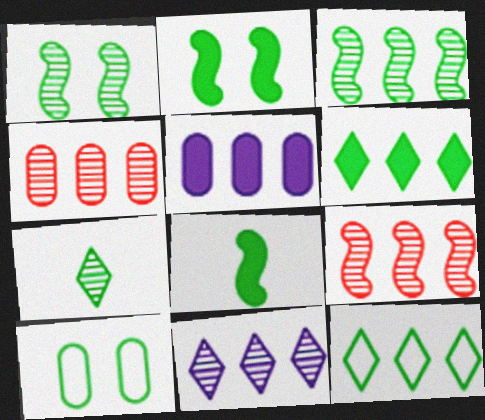[[3, 4, 11], 
[5, 9, 12]]